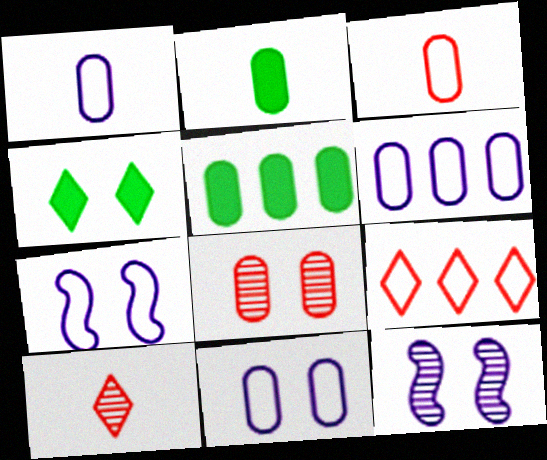[[1, 5, 8], 
[1, 6, 11], 
[2, 6, 8], 
[2, 9, 12], 
[4, 7, 8], 
[5, 7, 10]]